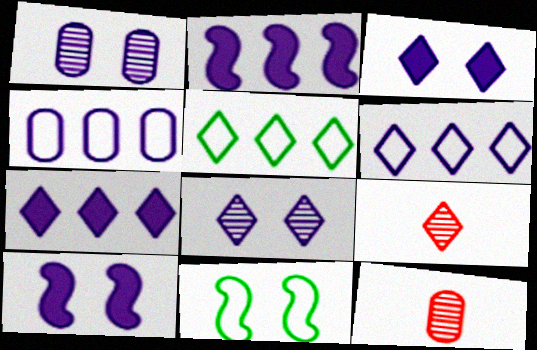[[3, 5, 9], 
[5, 10, 12], 
[7, 11, 12]]